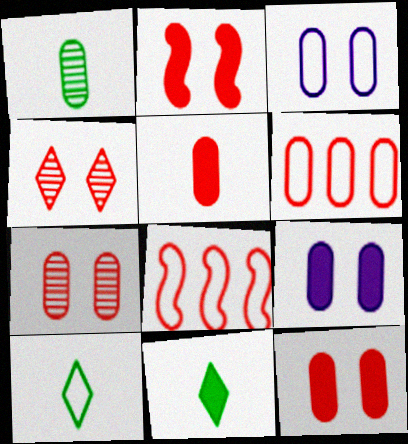[[1, 6, 9], 
[3, 8, 10], 
[4, 5, 8], 
[5, 6, 7]]